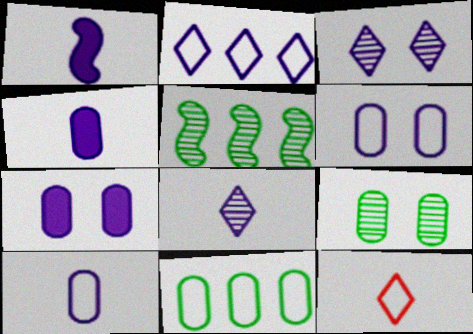[[1, 8, 10], 
[5, 7, 12]]